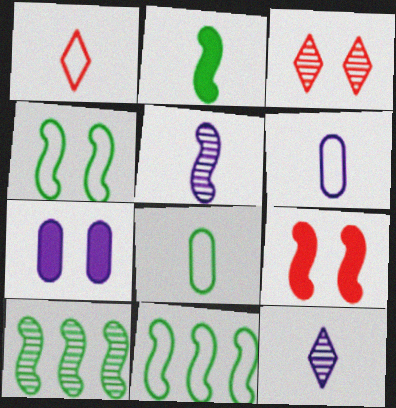[[1, 7, 10], 
[2, 4, 10], 
[3, 4, 7], 
[5, 9, 11]]